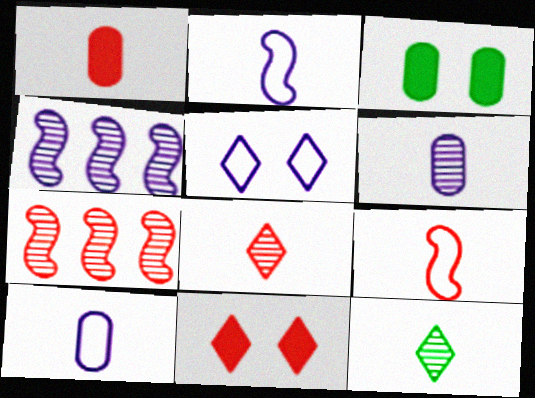[[1, 2, 12], 
[1, 8, 9]]